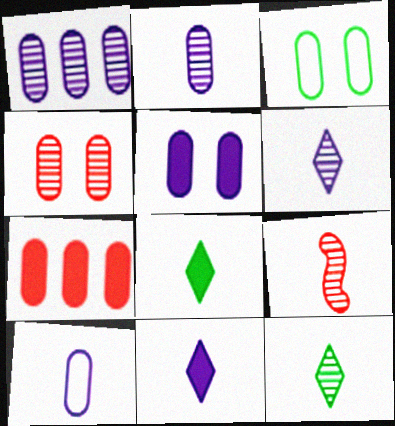[[1, 5, 10], 
[2, 3, 7], 
[2, 9, 12], 
[3, 4, 5], 
[8, 9, 10]]